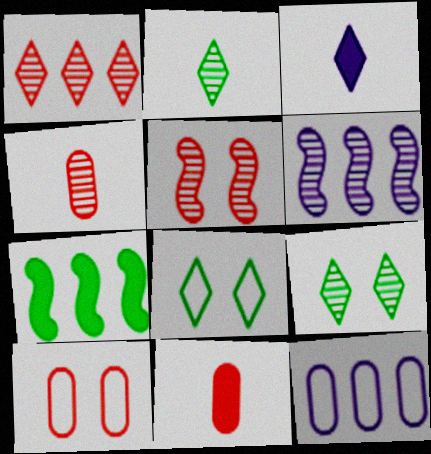[[1, 3, 8], 
[1, 4, 5], 
[1, 7, 12], 
[4, 6, 9], 
[6, 8, 11]]